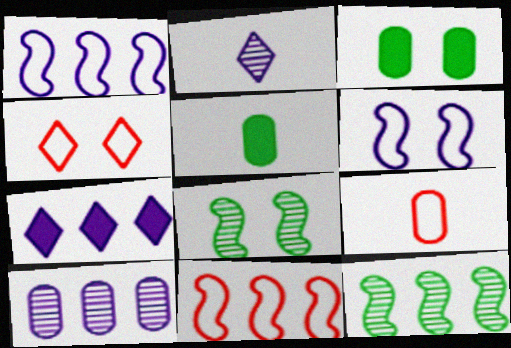[[1, 7, 10], 
[2, 3, 11], 
[3, 9, 10], 
[4, 9, 11], 
[7, 8, 9]]